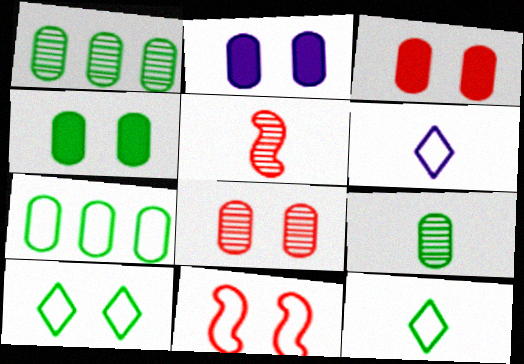[[2, 3, 4], 
[4, 7, 9], 
[6, 7, 11]]